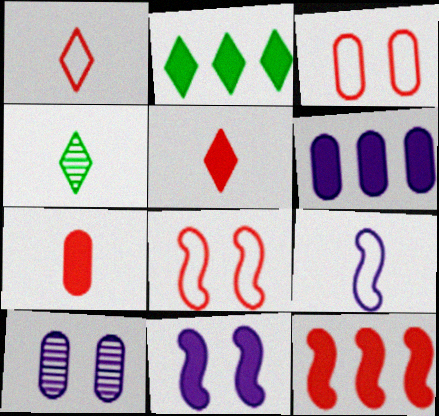[[2, 6, 12], 
[2, 7, 11], 
[4, 6, 8], 
[4, 7, 9]]